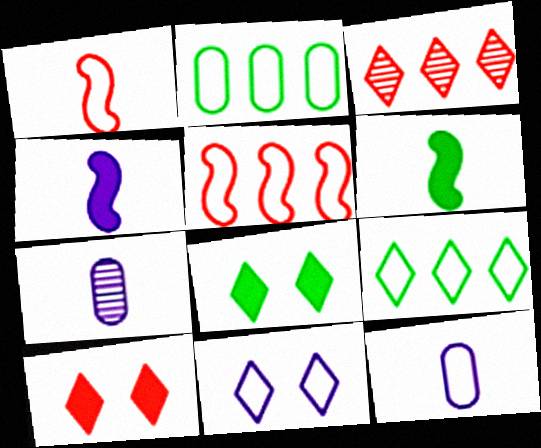[[1, 2, 11], 
[5, 7, 8]]